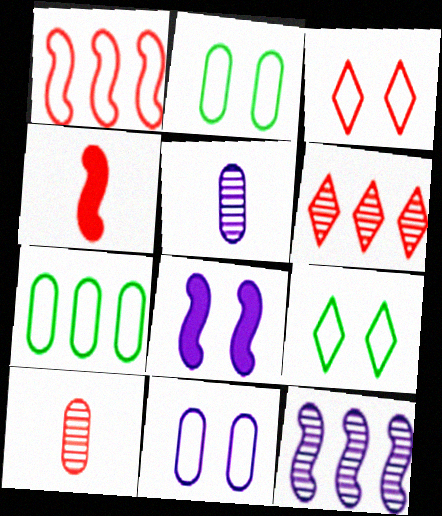[]